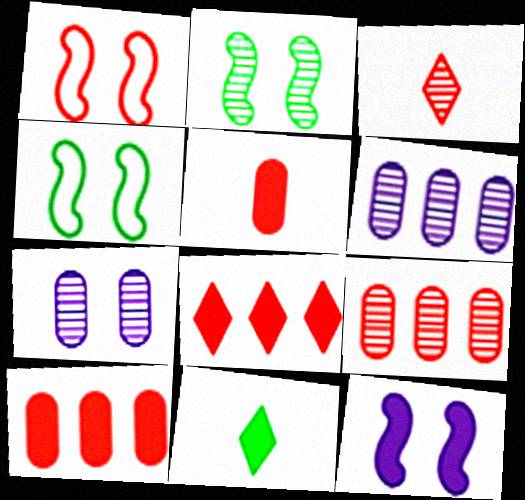[[1, 2, 12], 
[1, 3, 10], 
[1, 6, 11], 
[2, 3, 6], 
[10, 11, 12]]